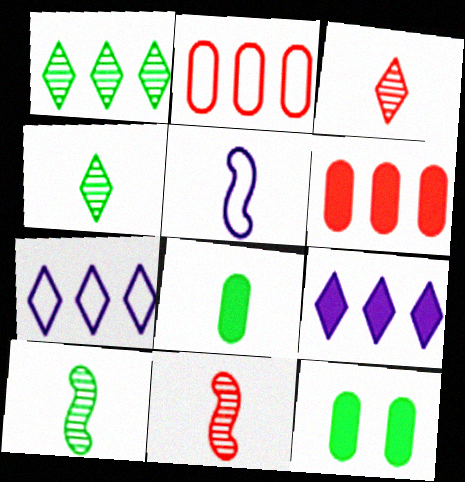[[3, 5, 8], 
[7, 11, 12]]